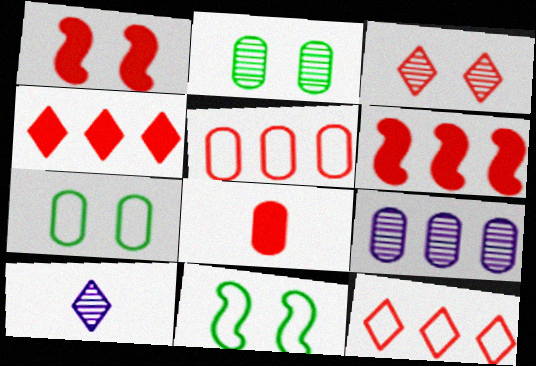[[1, 4, 8], 
[6, 7, 10], 
[7, 8, 9]]